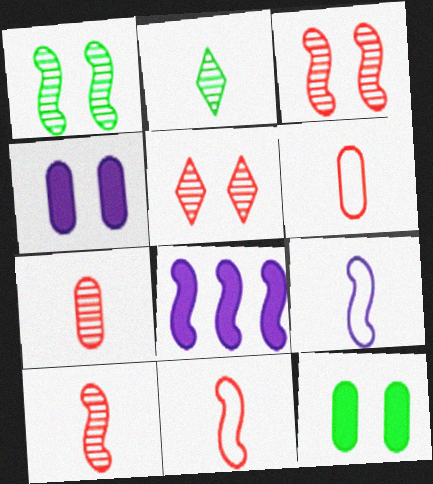[[1, 8, 11]]